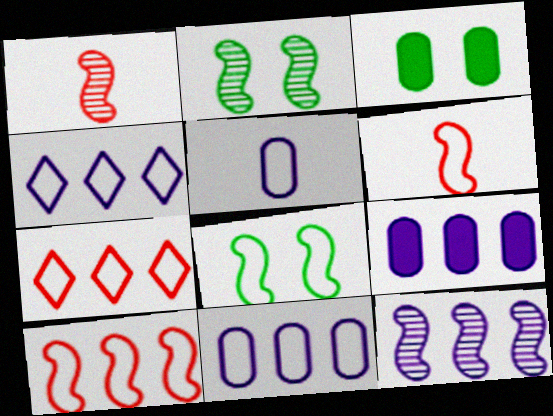[[1, 2, 12], 
[1, 3, 4], 
[4, 9, 12], 
[5, 7, 8]]